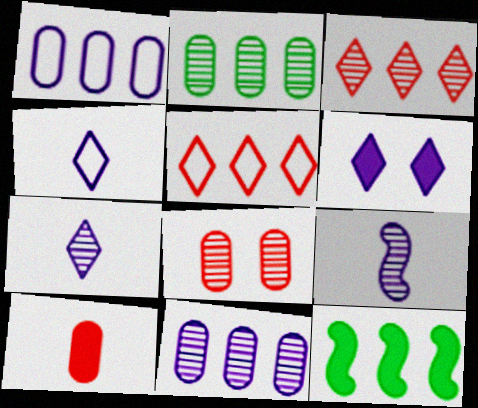[[1, 3, 12], 
[1, 6, 9], 
[4, 8, 12], 
[5, 11, 12], 
[6, 10, 12]]